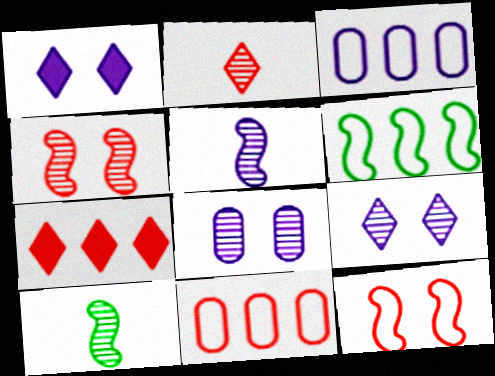[[1, 3, 5], 
[1, 10, 11]]